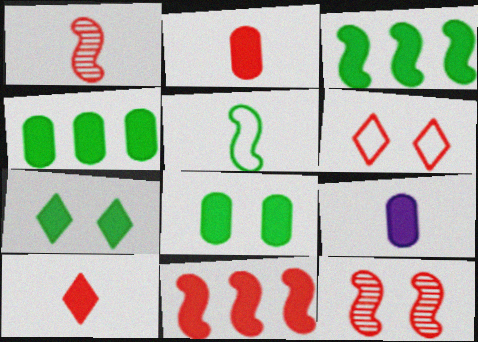[[7, 9, 11]]